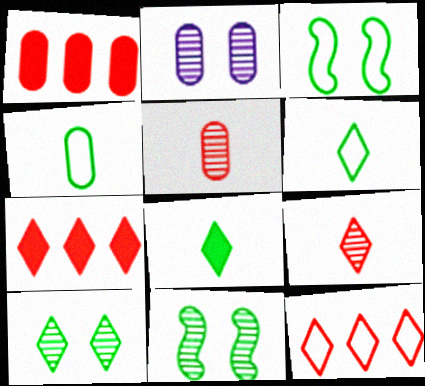[[1, 2, 4]]